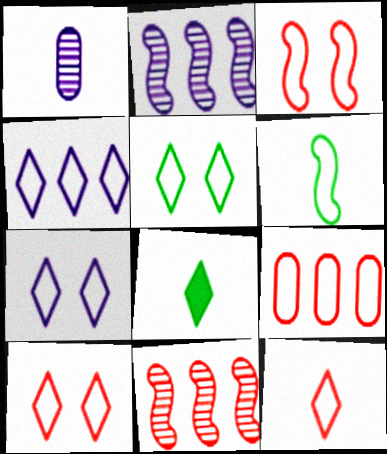[[3, 9, 12], 
[4, 5, 12], 
[5, 7, 10], 
[6, 7, 9]]